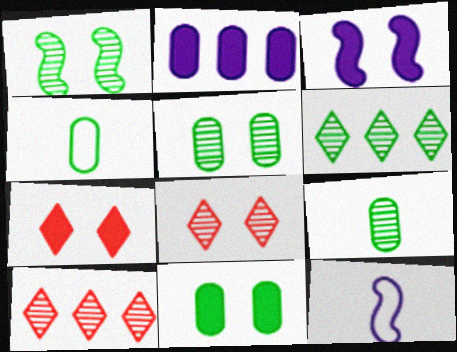[[1, 6, 9], 
[3, 4, 10], 
[3, 7, 11], 
[10, 11, 12]]